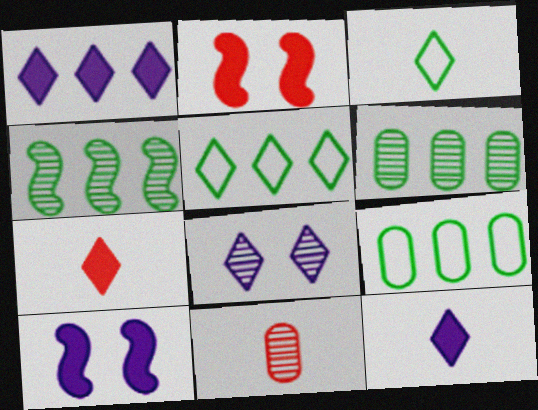[[4, 8, 11], 
[5, 7, 8], 
[5, 10, 11]]